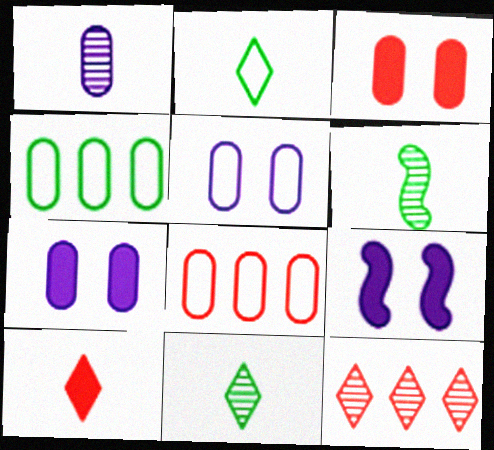[[1, 3, 4], 
[8, 9, 11]]